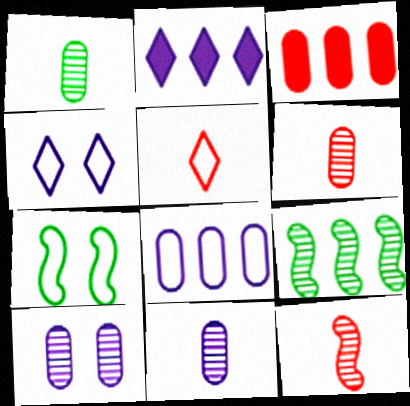[[1, 6, 11], 
[2, 6, 7], 
[5, 7, 8]]